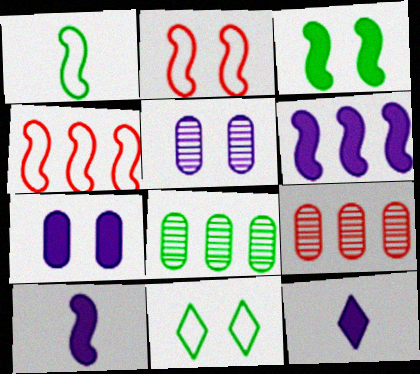[[2, 8, 12], 
[6, 7, 12], 
[9, 10, 11]]